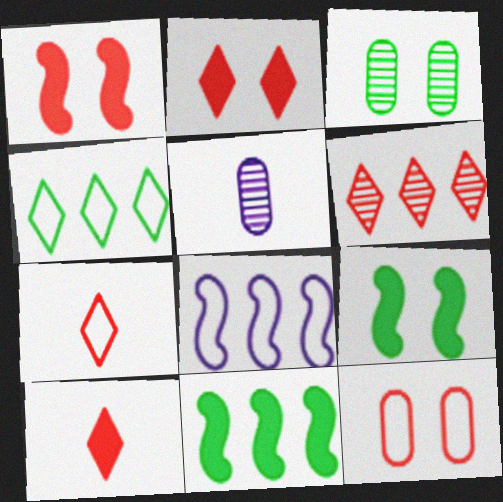[[1, 4, 5], 
[2, 6, 7], 
[3, 8, 10]]